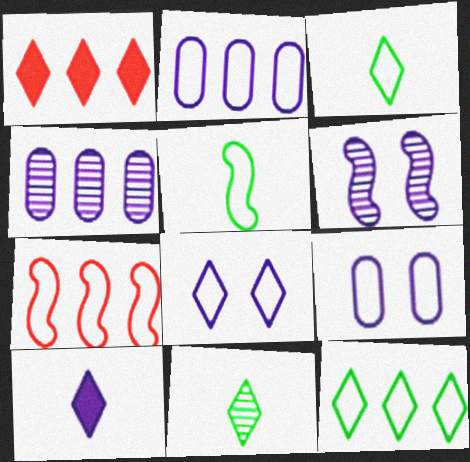[[1, 8, 11], 
[2, 6, 10], 
[2, 7, 12], 
[3, 7, 9]]